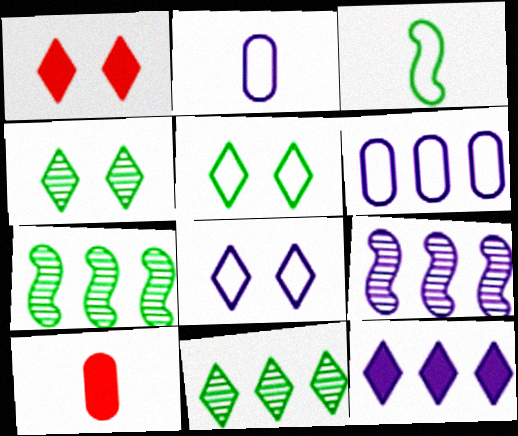[[1, 2, 7], 
[1, 4, 8], 
[5, 9, 10], 
[6, 9, 12], 
[7, 8, 10]]